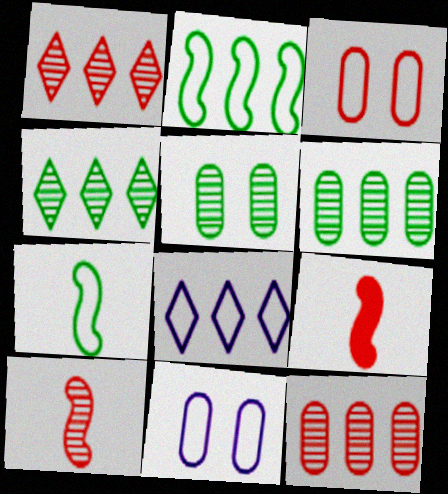[[1, 3, 9], 
[3, 7, 8], 
[4, 9, 11], 
[5, 8, 9]]